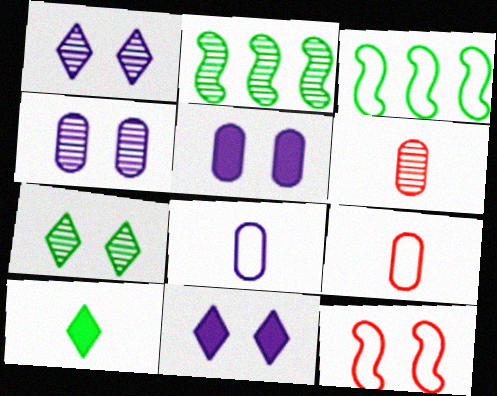[[1, 2, 6], 
[2, 9, 11], 
[3, 6, 11], 
[5, 7, 12]]